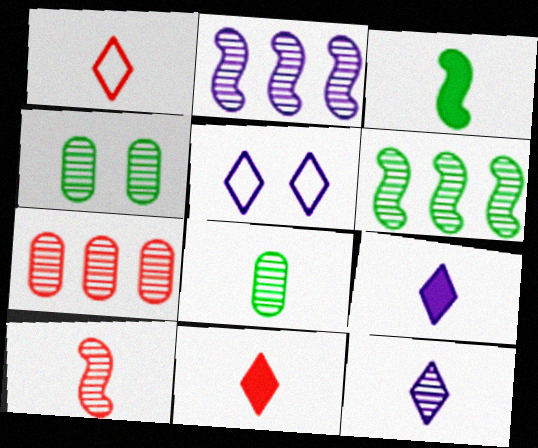[[3, 5, 7], 
[8, 10, 12]]